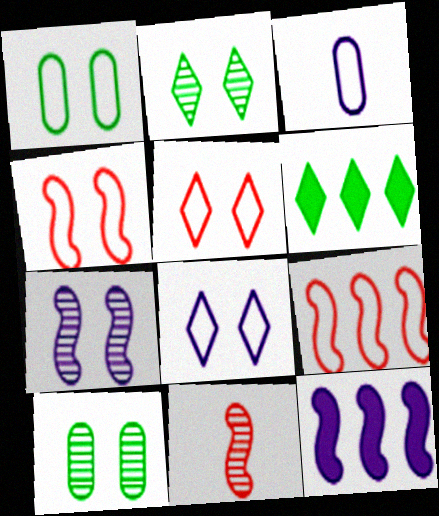[[1, 4, 8]]